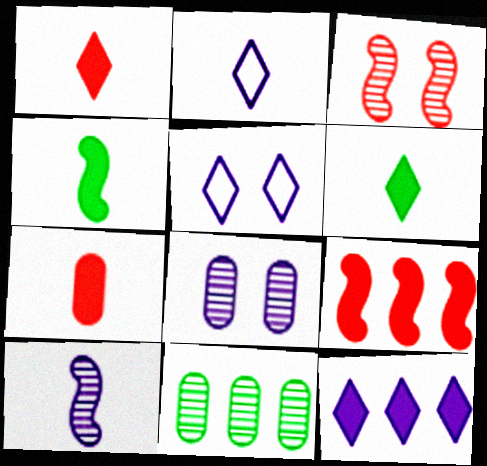[]